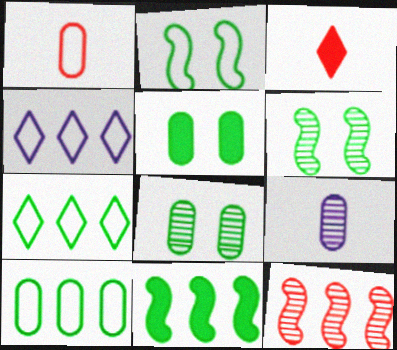[[1, 2, 4]]